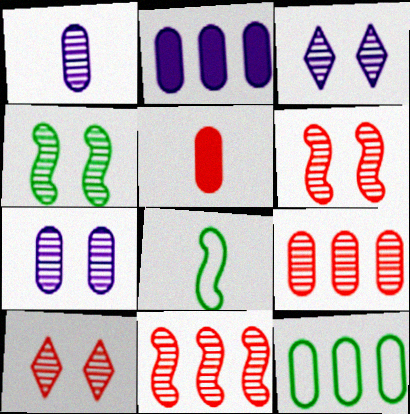[[2, 8, 10], 
[2, 9, 12], 
[4, 7, 10], 
[5, 7, 12]]